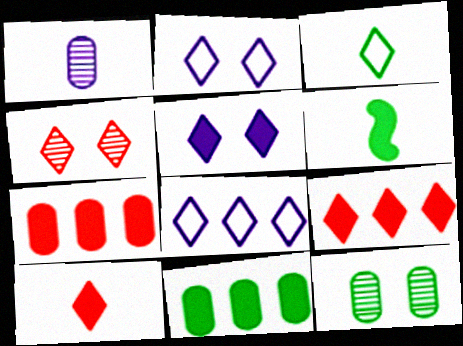[[5, 6, 7]]